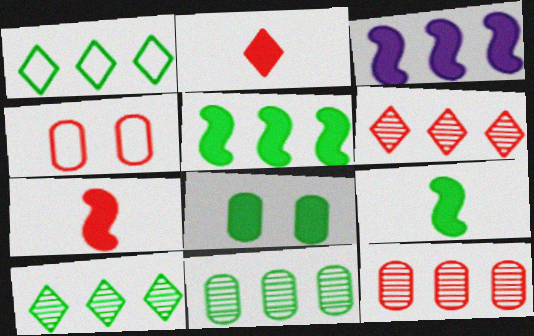[[1, 3, 12], 
[1, 5, 11], 
[2, 3, 8], 
[4, 6, 7]]